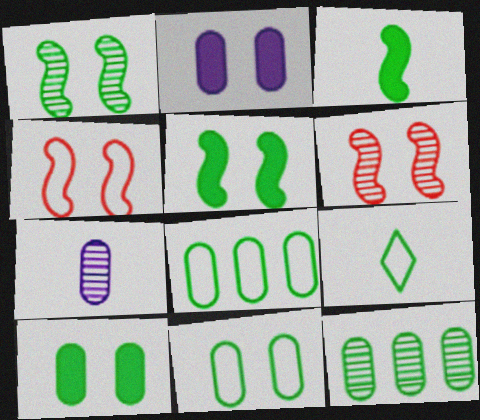[[5, 9, 12]]